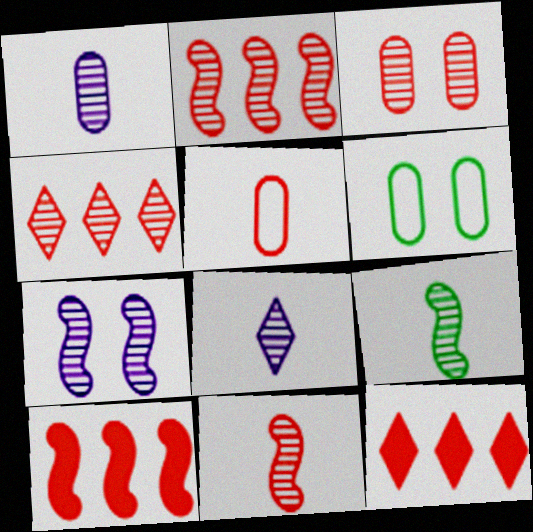[[2, 7, 9], 
[3, 4, 11], 
[6, 8, 10]]